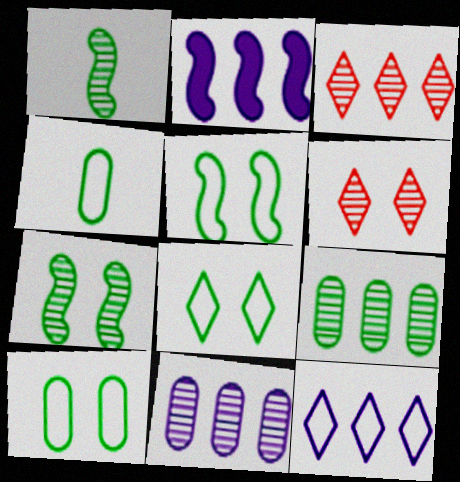[[1, 6, 11], 
[2, 4, 6], 
[2, 11, 12], 
[5, 8, 10]]